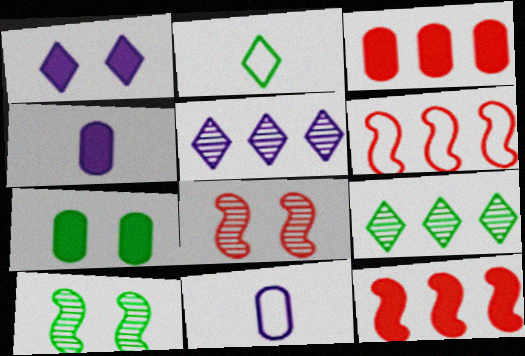[[3, 4, 7]]